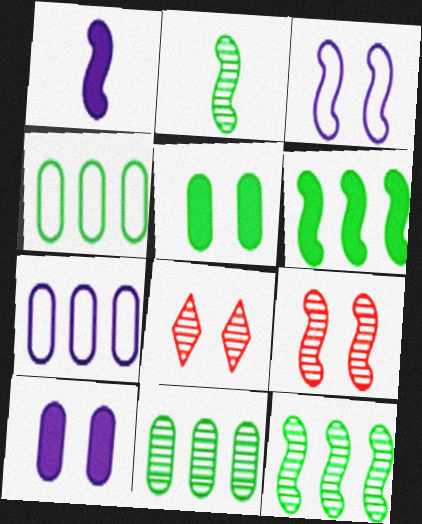[[1, 4, 8], 
[3, 5, 8]]